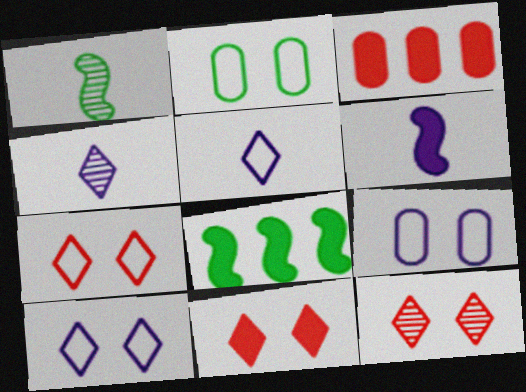[[1, 3, 10], 
[7, 11, 12]]